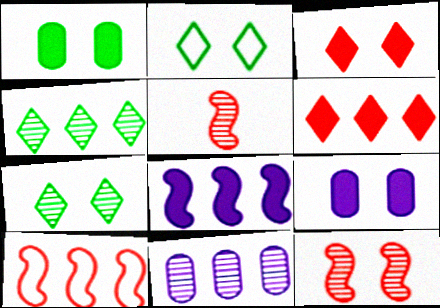[[2, 9, 12], 
[5, 7, 11]]